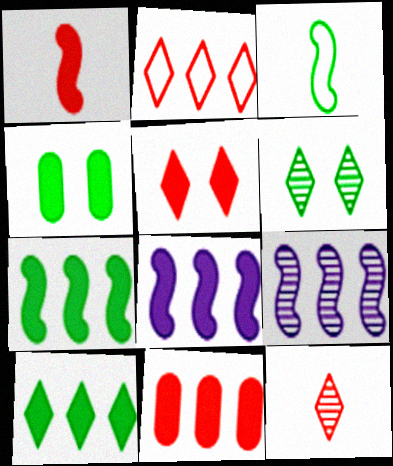[[1, 5, 11], 
[2, 5, 12], 
[8, 10, 11]]